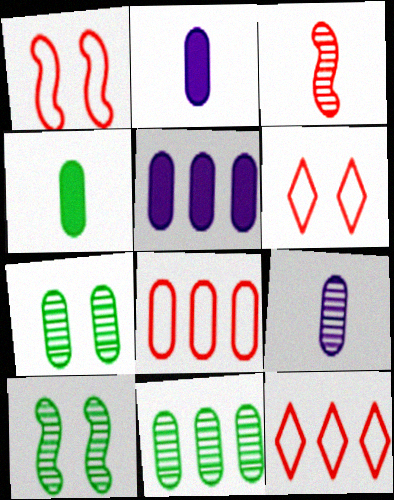[[2, 7, 8], 
[2, 10, 12], 
[5, 8, 11]]